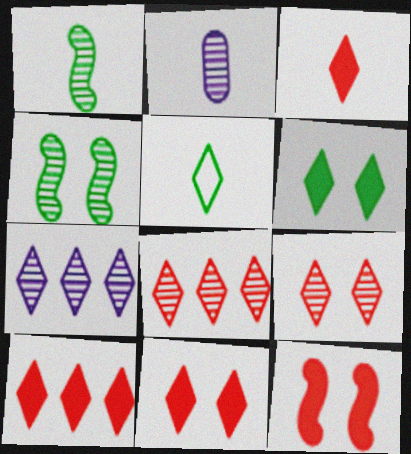[[2, 4, 8], 
[3, 10, 11], 
[5, 7, 11]]